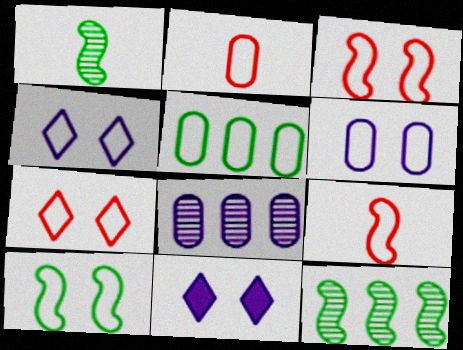[[2, 5, 6], 
[2, 11, 12], 
[4, 5, 9], 
[6, 7, 10]]